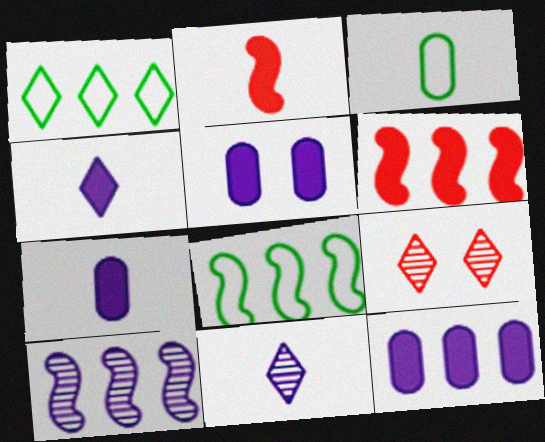[[1, 4, 9], 
[2, 3, 11], 
[5, 7, 12], 
[6, 8, 10], 
[7, 8, 9]]